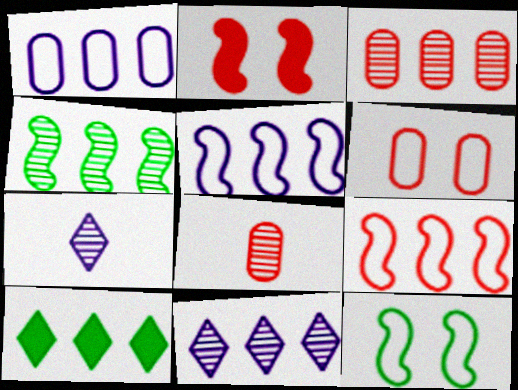[[3, 4, 11], 
[3, 5, 10]]